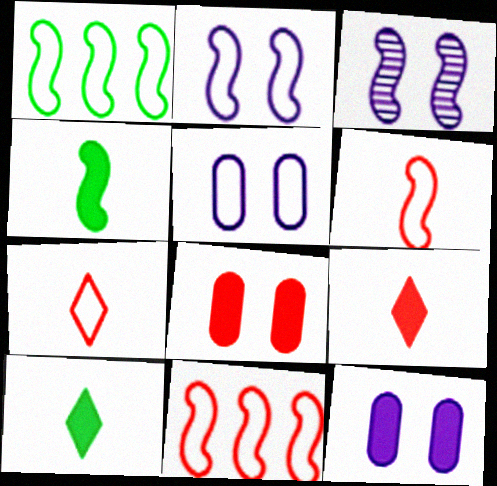[[1, 2, 6], 
[1, 5, 7], 
[3, 4, 11]]